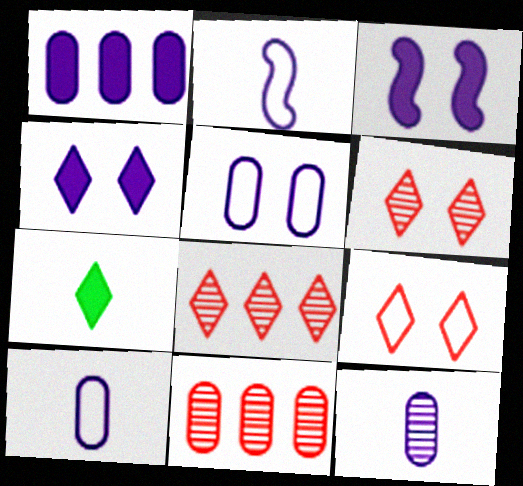[[1, 5, 12]]